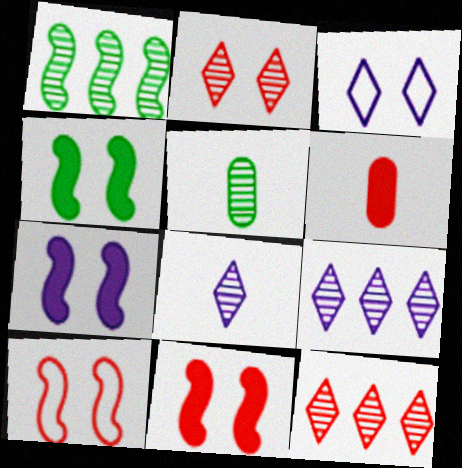[[1, 3, 6], 
[4, 7, 11], 
[6, 10, 12]]